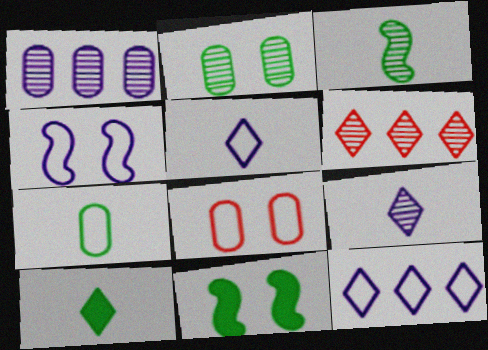[[3, 7, 10]]